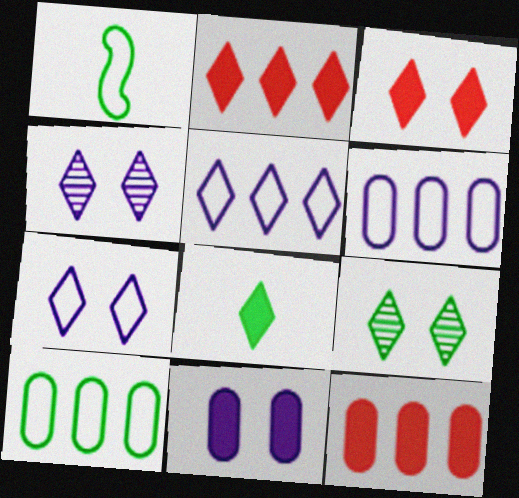[[1, 4, 12], 
[3, 7, 9]]